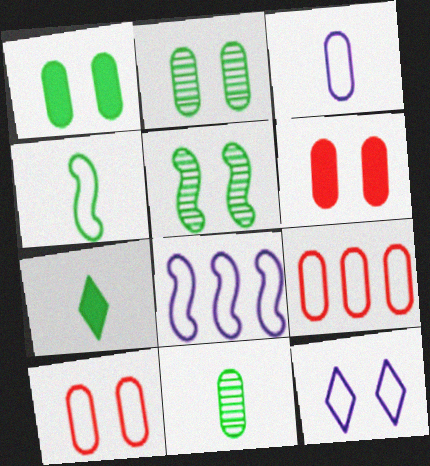[[3, 8, 12], 
[4, 7, 11], 
[4, 9, 12], 
[5, 6, 12]]